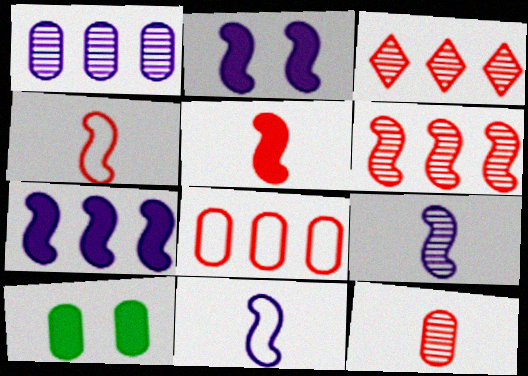[[3, 10, 11]]